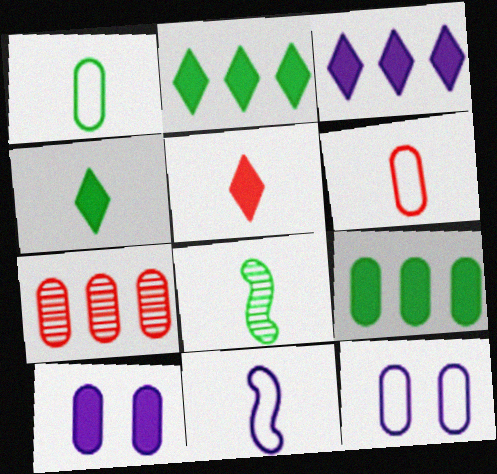[[1, 4, 8], 
[1, 7, 10]]